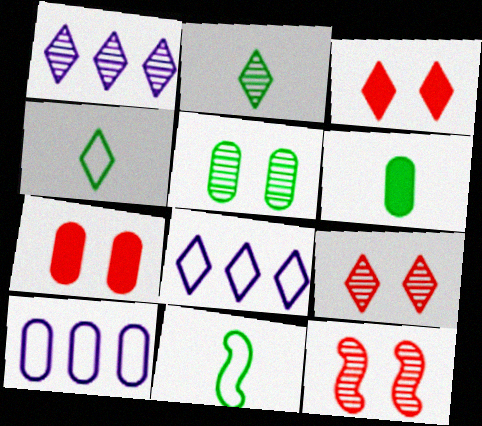[[1, 2, 9], 
[1, 3, 4], 
[1, 7, 11], 
[2, 3, 8], 
[2, 6, 11], 
[6, 8, 12]]